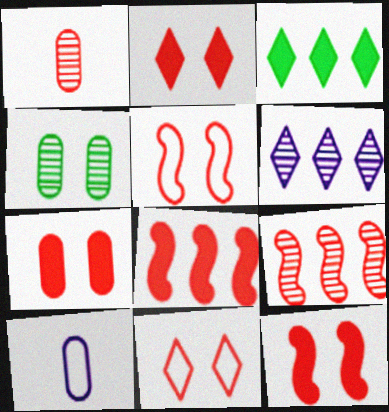[[1, 8, 11], 
[2, 7, 12]]